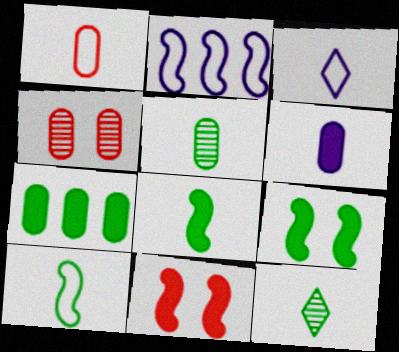[[1, 3, 10], 
[1, 5, 6]]